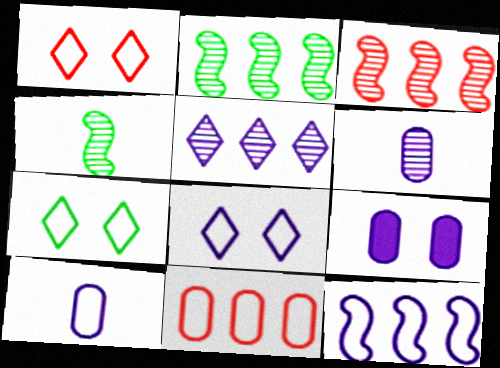[[1, 7, 8], 
[8, 10, 12]]